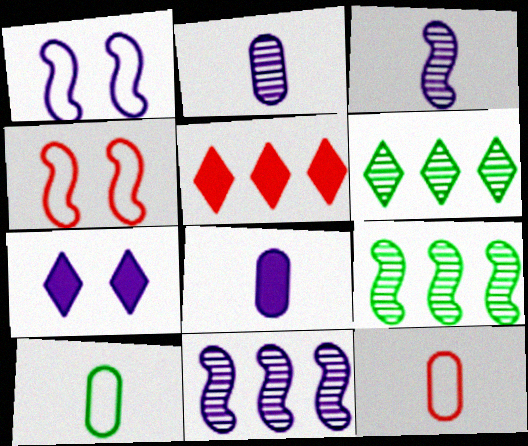[[4, 6, 8], 
[7, 9, 12]]